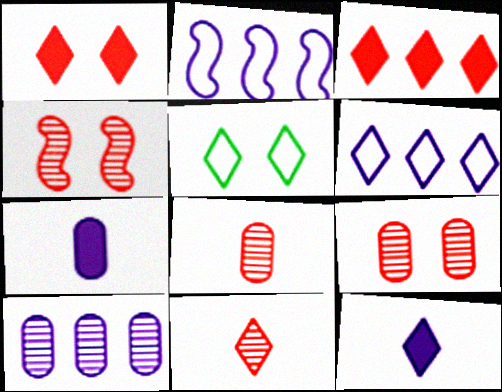[]